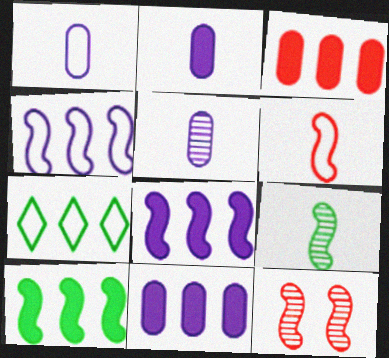[[1, 2, 5], 
[2, 7, 12]]